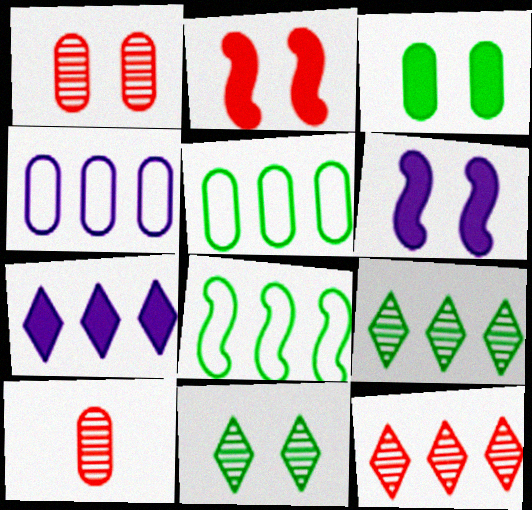[[3, 4, 10]]